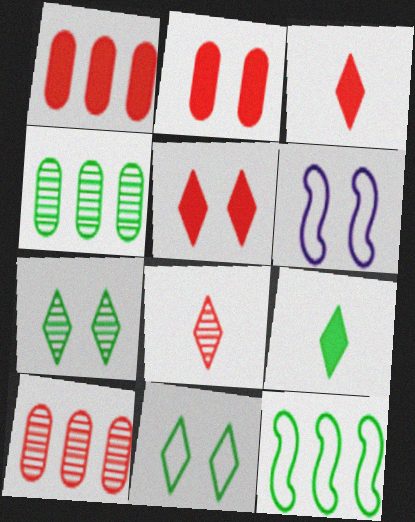[[2, 6, 7], 
[3, 4, 6], 
[6, 9, 10]]